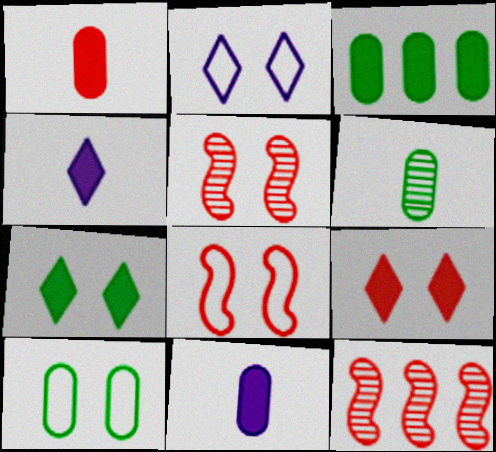[[2, 8, 10], 
[3, 6, 10], 
[4, 10, 12]]